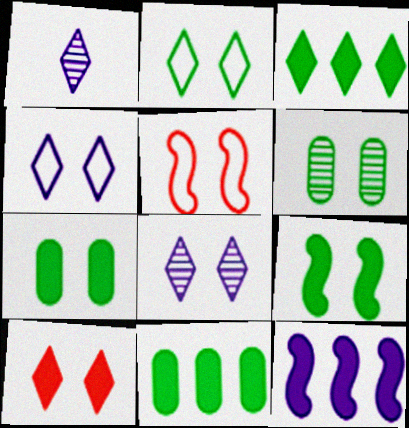[[1, 5, 11], 
[2, 6, 9], 
[2, 8, 10], 
[5, 7, 8]]